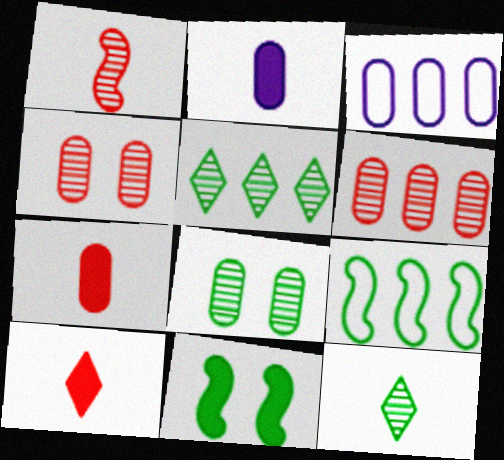[[3, 7, 8]]